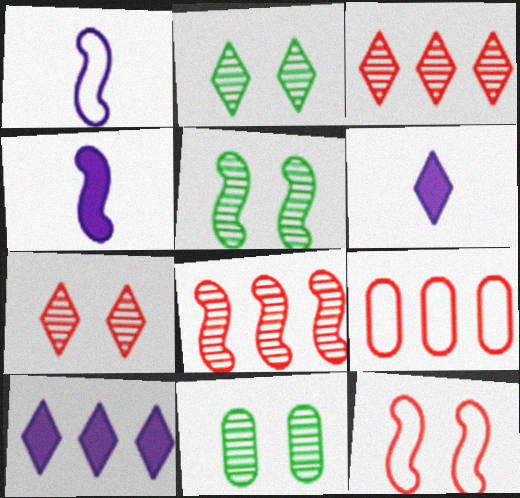[[2, 4, 9], 
[2, 5, 11], 
[5, 6, 9]]